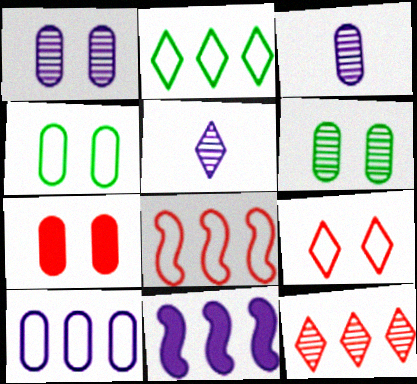[[1, 4, 7], 
[2, 8, 10]]